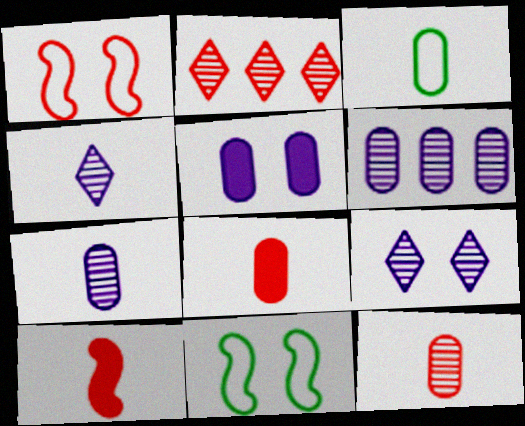[[1, 2, 8], 
[3, 4, 10], 
[3, 7, 8]]